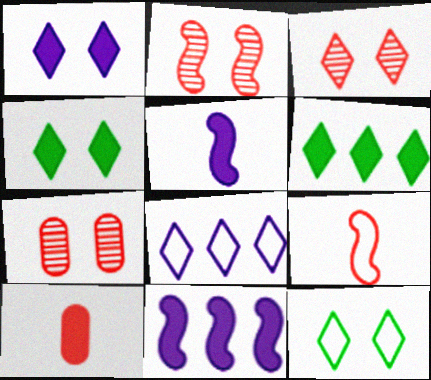[[1, 3, 12], 
[2, 3, 7], 
[4, 10, 11]]